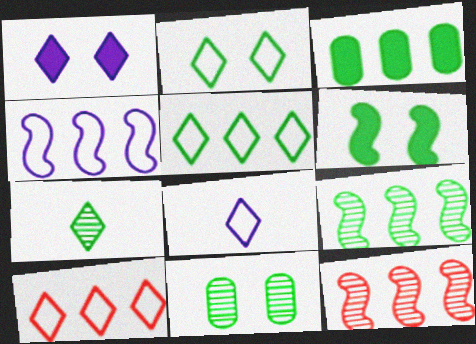[[1, 7, 10], 
[2, 6, 11], 
[2, 8, 10], 
[3, 5, 9], 
[7, 9, 11]]